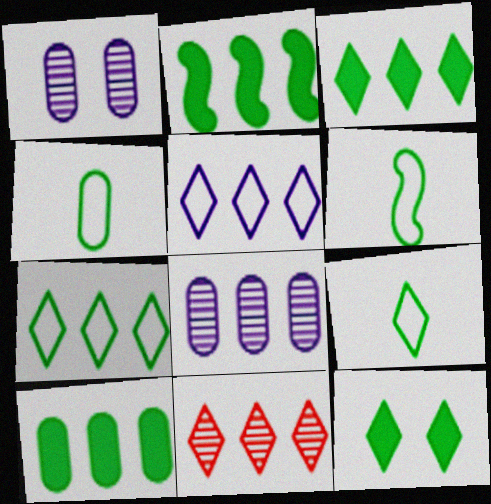[[2, 3, 10], 
[3, 5, 11], 
[4, 6, 9]]